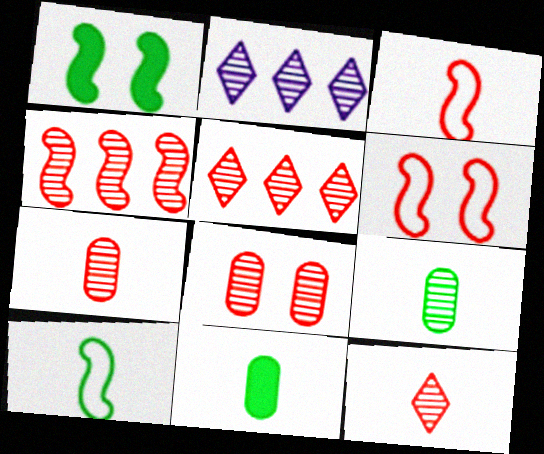[[2, 6, 11], 
[4, 8, 12]]